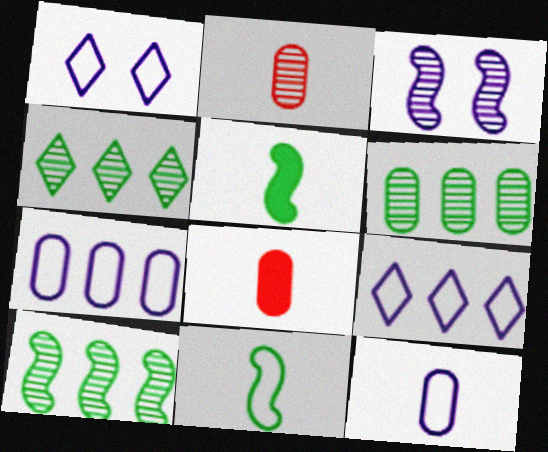[[1, 8, 10], 
[2, 3, 4], 
[4, 6, 10]]